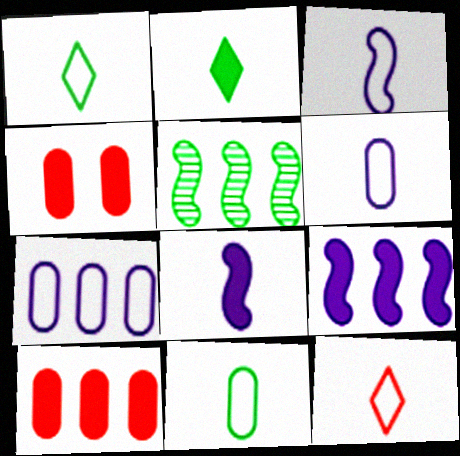[[2, 4, 9], 
[3, 11, 12]]